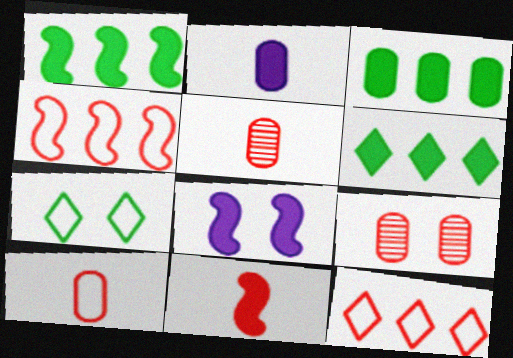[[1, 3, 6], 
[1, 8, 11], 
[7, 8, 9], 
[9, 11, 12]]